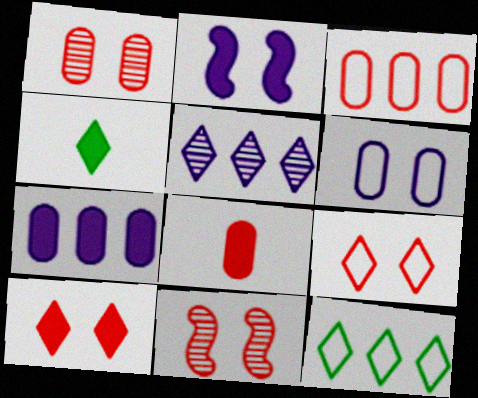[[1, 3, 8], 
[4, 5, 9]]